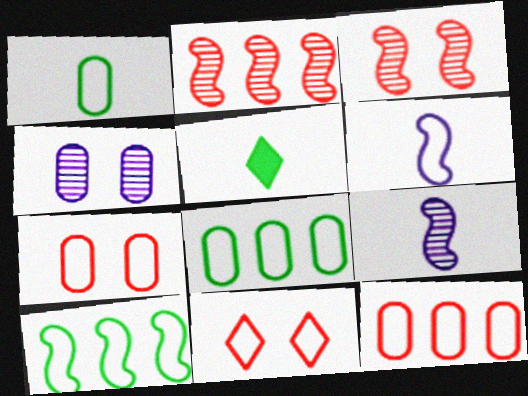[[6, 8, 11]]